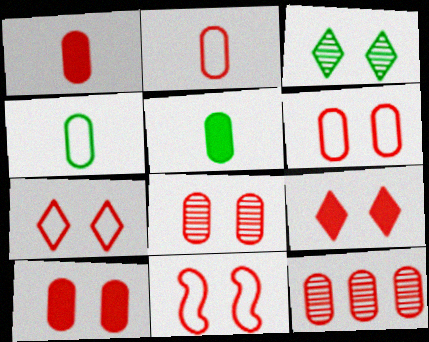[[1, 6, 12], 
[2, 10, 12], 
[6, 7, 11], 
[6, 8, 10], 
[8, 9, 11]]